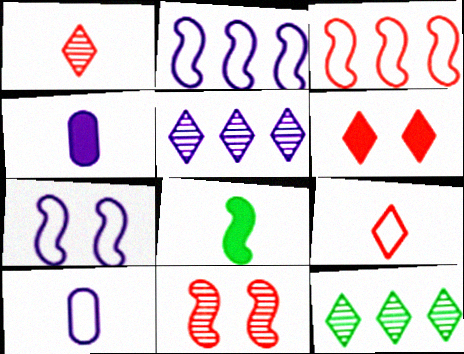[[1, 8, 10], 
[2, 8, 11], 
[4, 5, 7]]